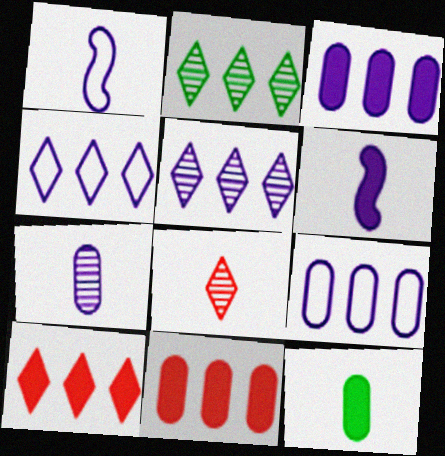[[1, 8, 12], 
[2, 4, 10]]